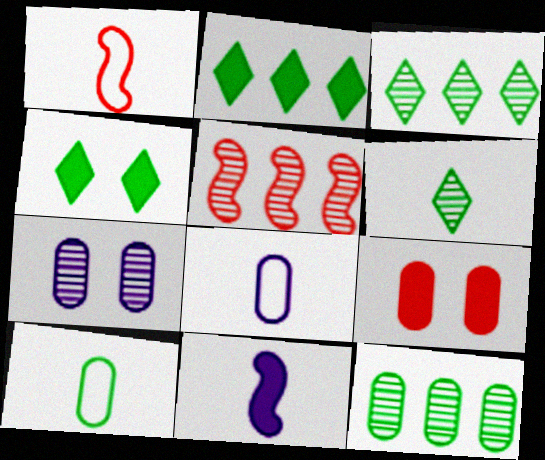[[1, 2, 7], 
[2, 9, 11], 
[4, 5, 8], 
[5, 6, 7], 
[8, 9, 12]]